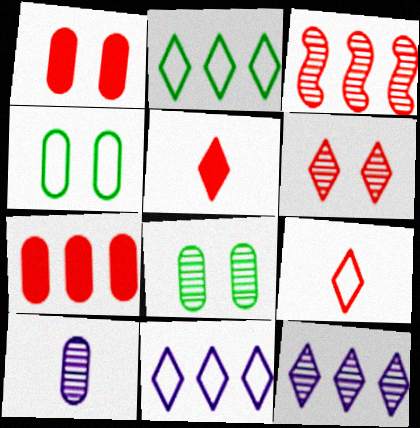[[1, 3, 9], 
[4, 7, 10]]